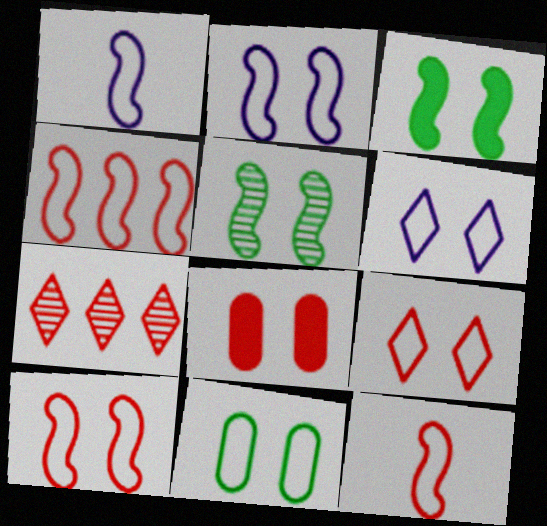[[2, 9, 11], 
[4, 10, 12], 
[5, 6, 8], 
[6, 10, 11], 
[7, 8, 12]]